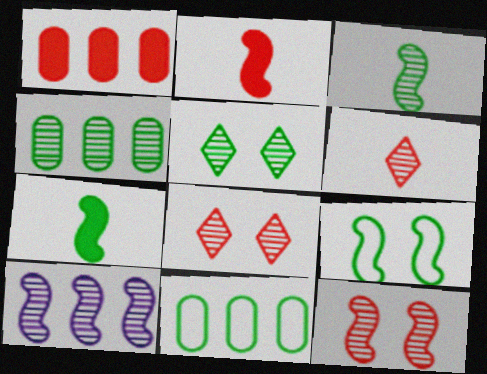[[2, 9, 10], 
[3, 4, 5], 
[3, 10, 12], 
[5, 7, 11]]